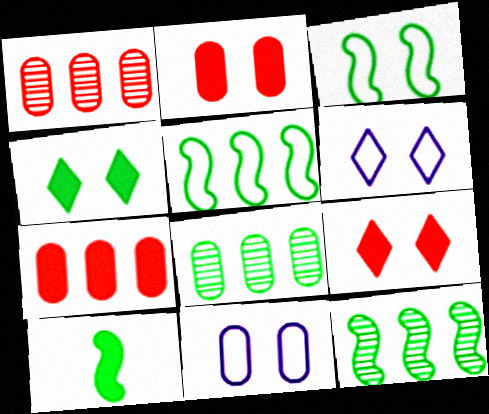[[1, 6, 10], 
[3, 10, 12]]